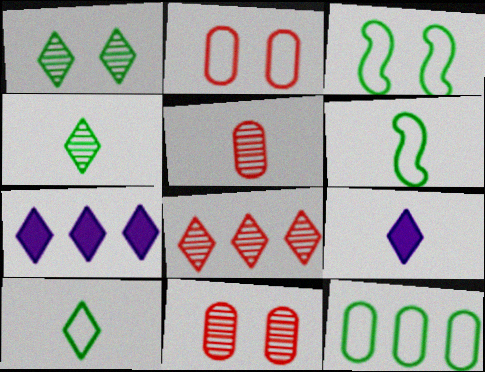[[3, 5, 7], 
[3, 10, 12], 
[5, 6, 9], 
[6, 7, 11]]